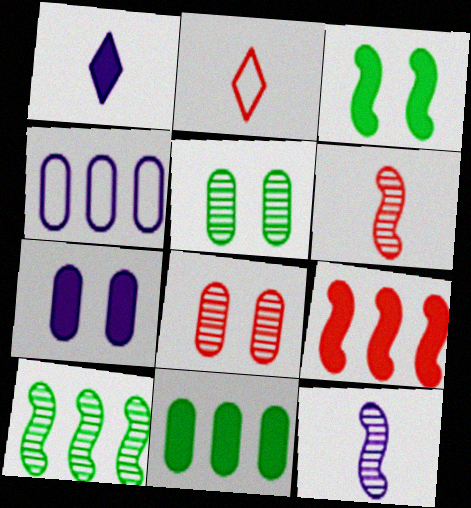[[2, 7, 10], 
[2, 8, 9]]